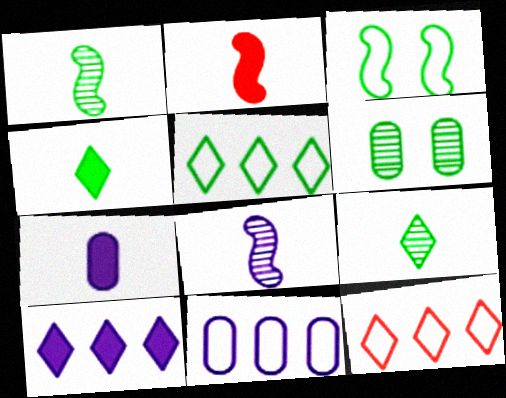[[2, 4, 7]]